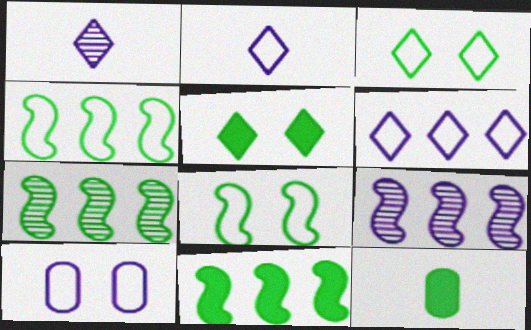[[3, 7, 12], 
[4, 7, 11], 
[5, 11, 12]]